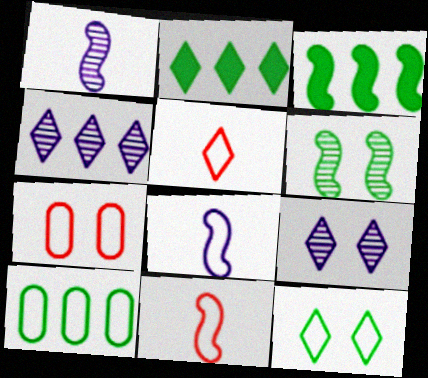[[1, 2, 7], 
[2, 5, 9]]